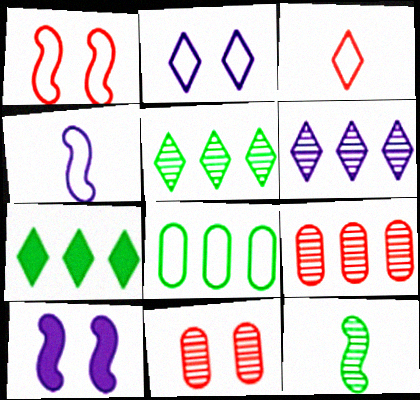[[4, 7, 11], 
[6, 11, 12]]